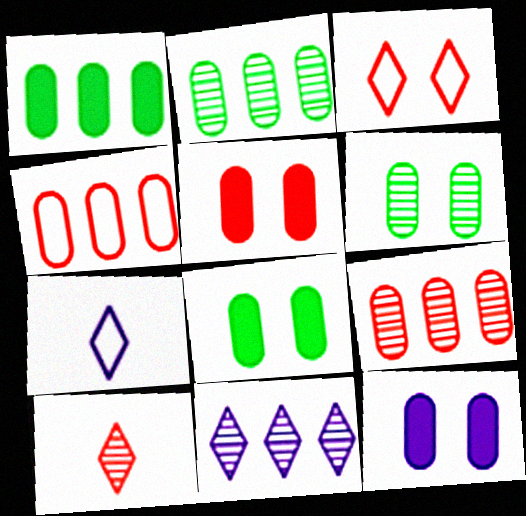[[5, 8, 12]]